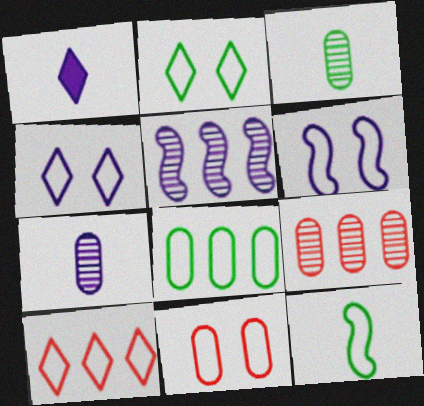[[2, 6, 11], 
[2, 8, 12]]